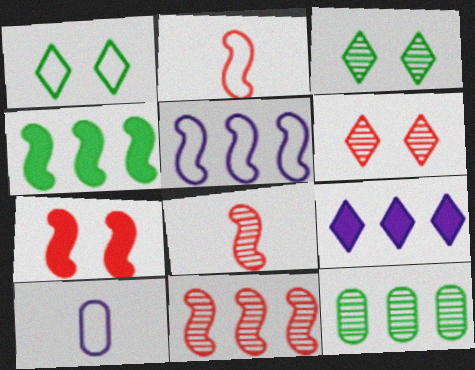[[2, 7, 11], 
[4, 5, 11], 
[4, 6, 10]]